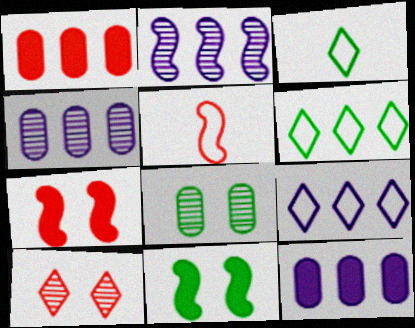[[1, 2, 6], 
[1, 5, 10], 
[2, 5, 11], 
[2, 9, 12], 
[3, 4, 7]]